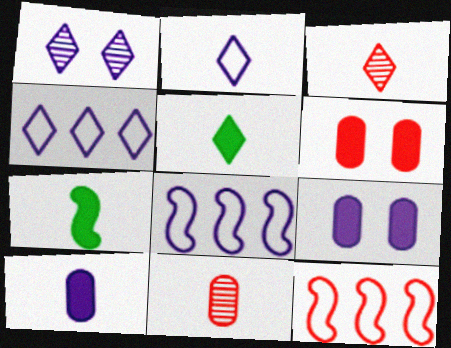[[1, 8, 10], 
[2, 3, 5], 
[2, 7, 11], 
[3, 6, 12]]